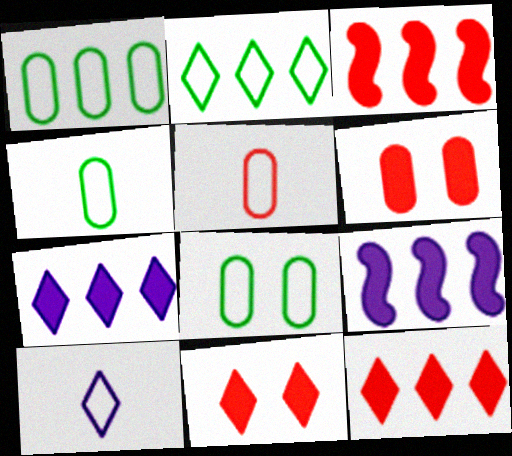[[1, 4, 8]]